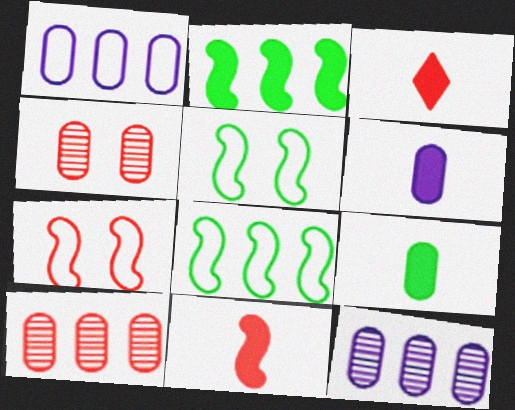[[1, 4, 9], 
[3, 5, 12], 
[3, 7, 10]]